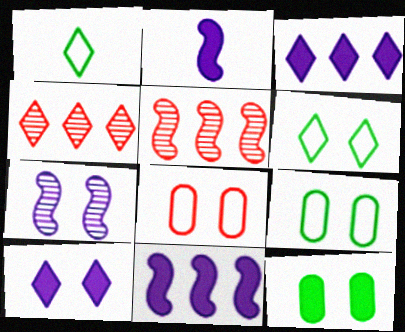[[1, 4, 10], 
[2, 4, 9]]